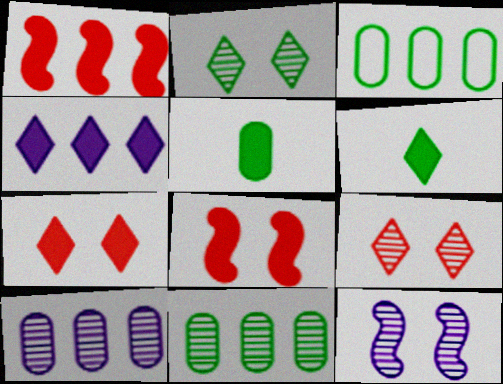[[4, 5, 8], 
[4, 6, 7]]